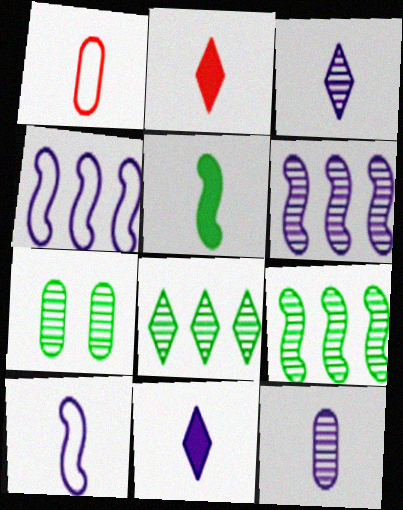[[1, 3, 5], 
[2, 4, 7], 
[10, 11, 12]]